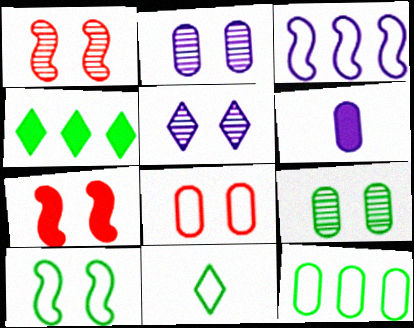[[1, 5, 9], 
[3, 5, 6], 
[3, 8, 11], 
[4, 6, 7], 
[10, 11, 12]]